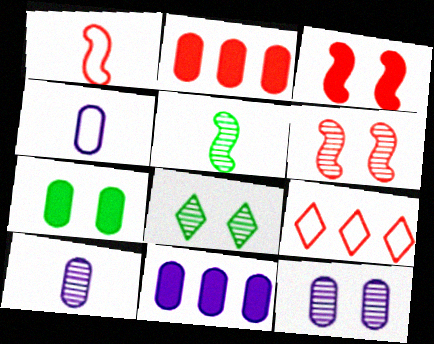[[1, 8, 11], 
[4, 11, 12], 
[6, 8, 12]]